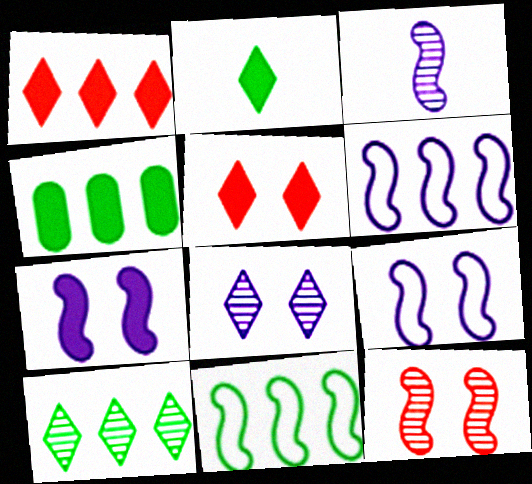[[3, 6, 7], 
[4, 10, 11]]